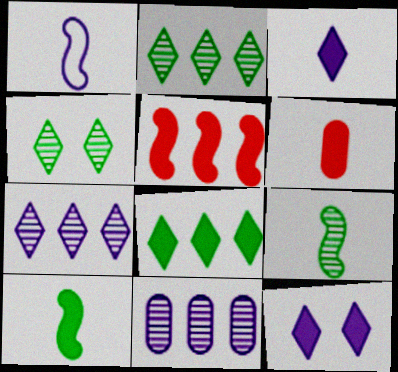[[1, 11, 12], 
[3, 6, 10]]